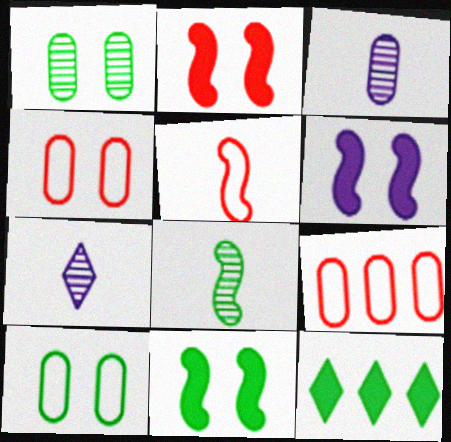[[2, 6, 11], 
[7, 9, 11], 
[8, 10, 12]]